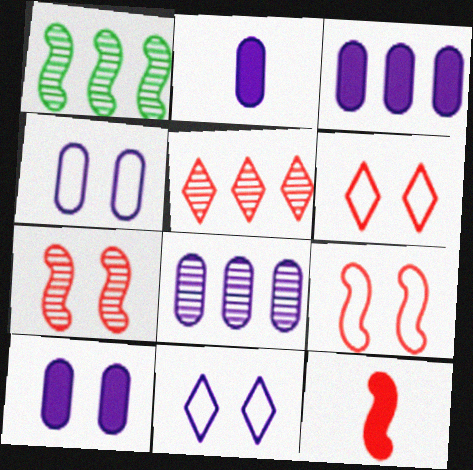[[1, 2, 6], 
[1, 5, 8], 
[2, 3, 10], 
[2, 4, 8]]